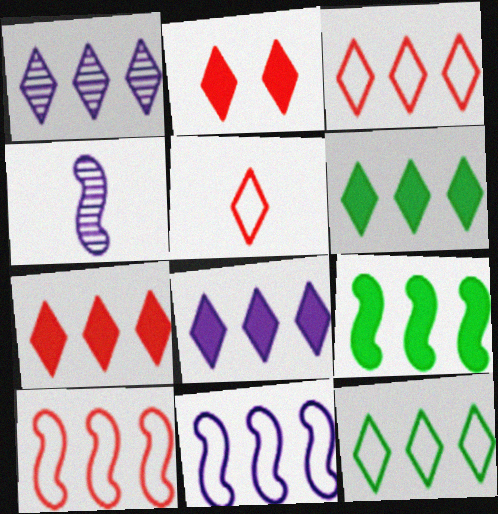[[1, 3, 6], 
[1, 7, 12], 
[6, 7, 8]]